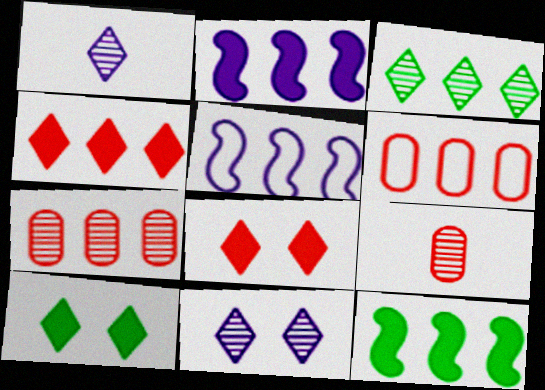[[2, 3, 6], 
[5, 9, 10]]